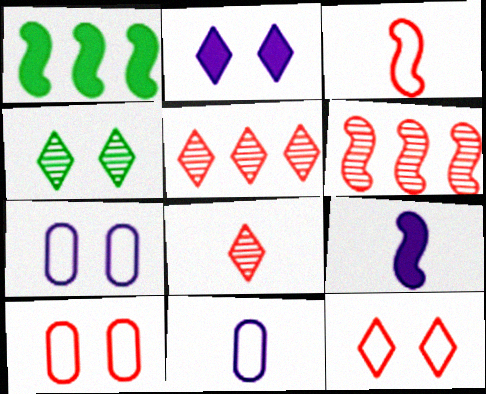[[1, 7, 8], 
[2, 4, 12]]